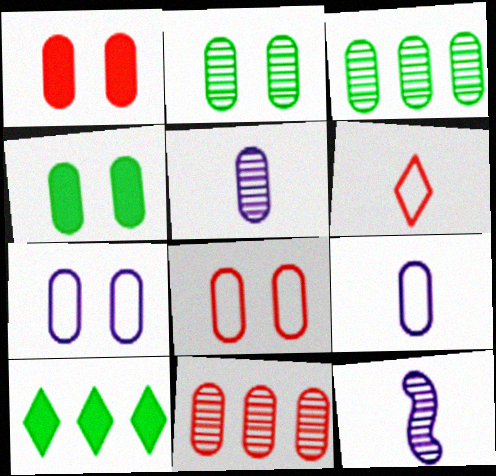[[1, 2, 7], 
[1, 3, 9], 
[2, 5, 11], 
[4, 9, 11], 
[8, 10, 12]]